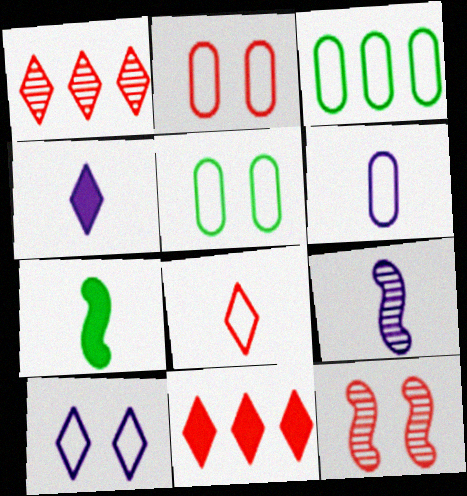[[2, 3, 6], 
[3, 4, 12], 
[4, 6, 9], 
[5, 9, 11]]